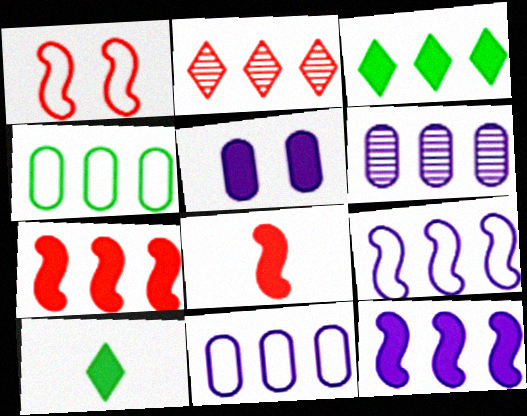[[1, 6, 10], 
[2, 4, 12], 
[3, 5, 8], 
[5, 7, 10]]